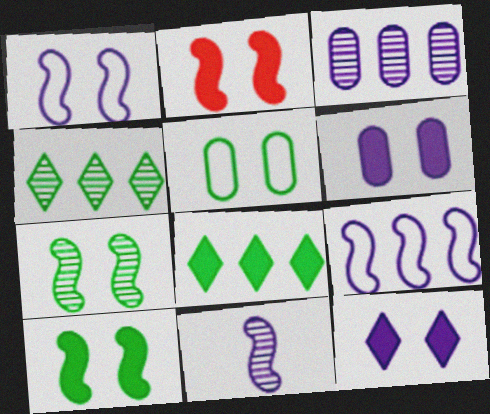[[1, 2, 7]]